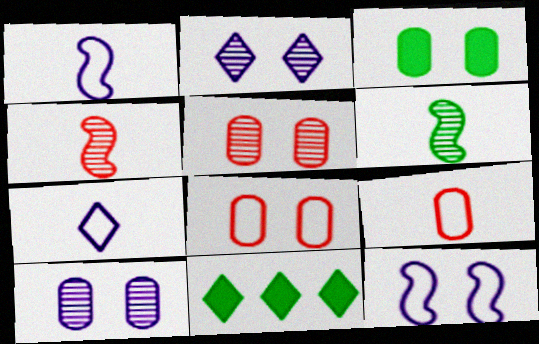[[1, 5, 11], 
[3, 8, 10]]